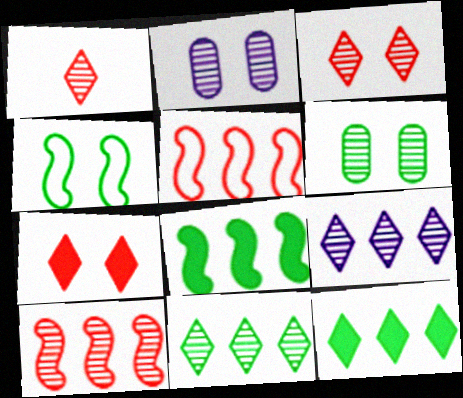[[2, 4, 7]]